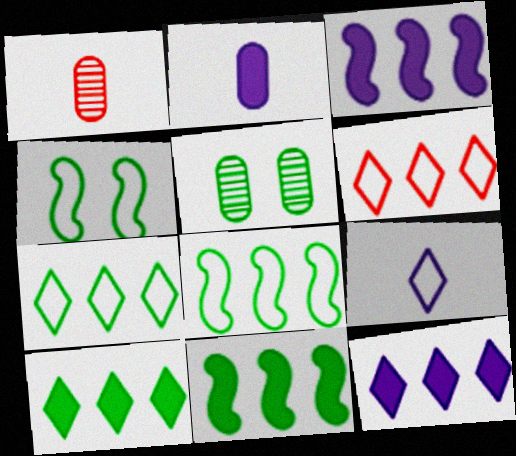[[1, 4, 12]]